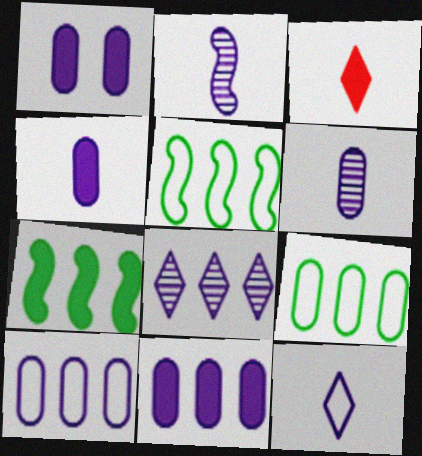[[1, 3, 7], 
[1, 4, 11], 
[1, 6, 10], 
[2, 4, 12]]